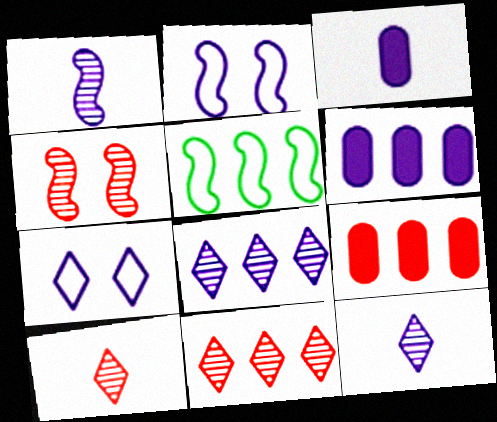[[1, 6, 7], 
[2, 3, 8], 
[2, 6, 12], 
[5, 6, 11], 
[5, 8, 9]]